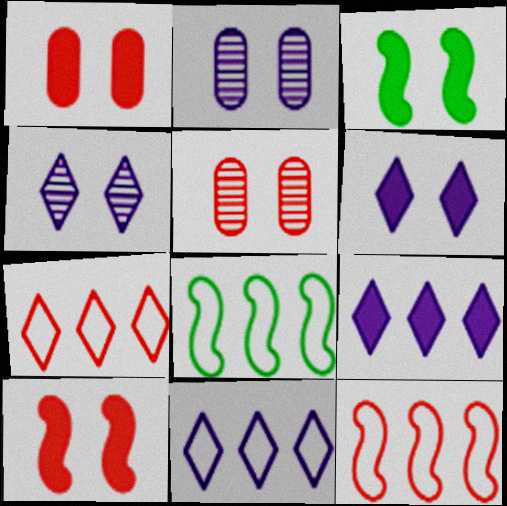[[1, 3, 6]]